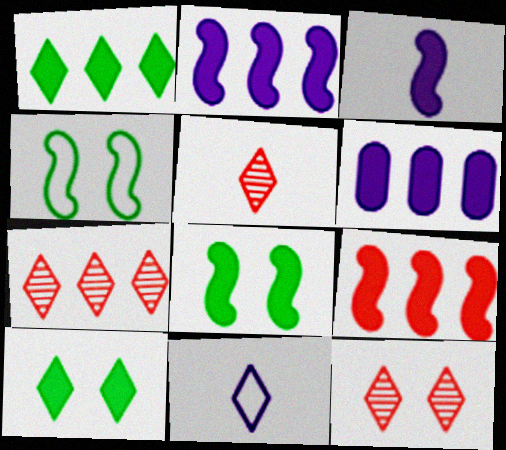[[1, 6, 9], 
[1, 11, 12], 
[3, 8, 9], 
[4, 5, 6], 
[5, 7, 12], 
[7, 10, 11]]